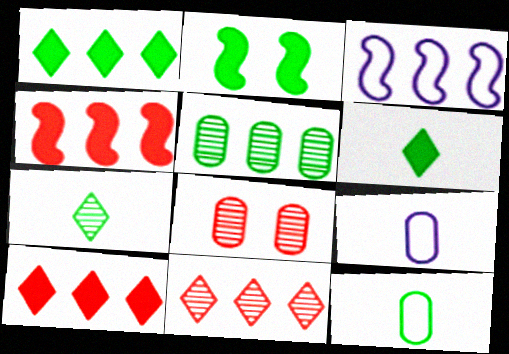[[2, 9, 11], 
[3, 5, 10], 
[3, 6, 8]]